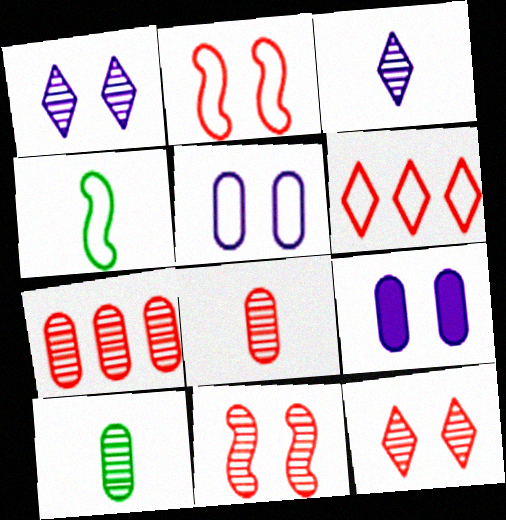[[4, 5, 6]]